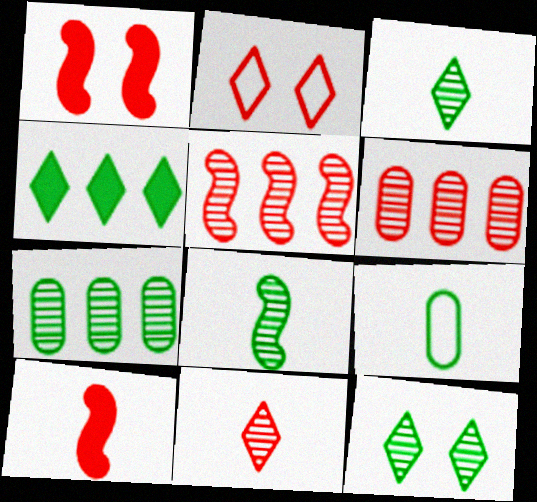[[2, 6, 10], 
[7, 8, 12]]